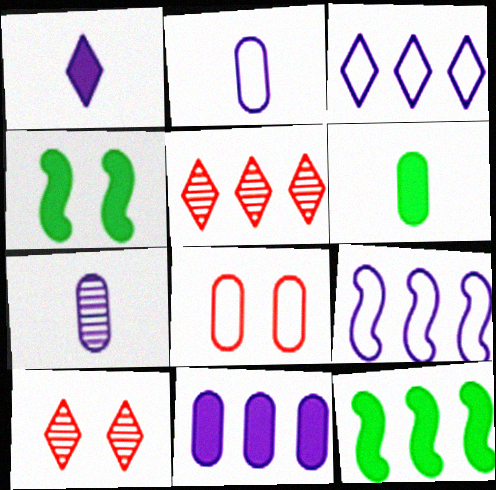[[2, 4, 5], 
[2, 10, 12], 
[6, 9, 10]]